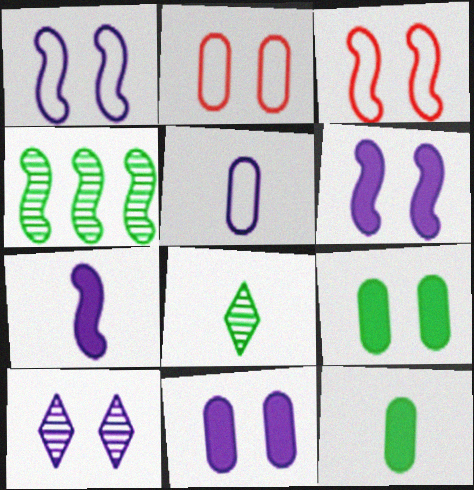[[1, 10, 11], 
[3, 4, 7], 
[3, 9, 10]]